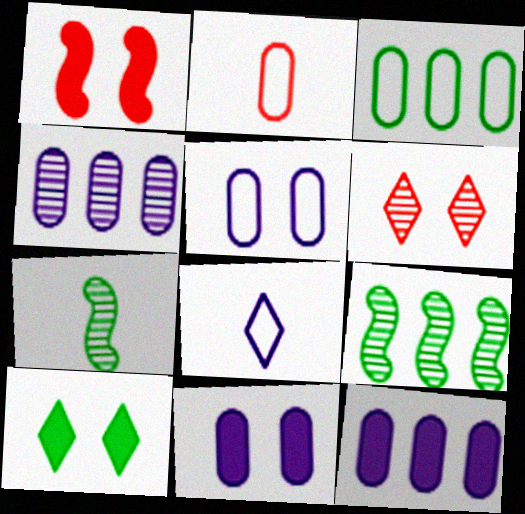[[1, 10, 11], 
[2, 3, 5], 
[3, 7, 10], 
[4, 6, 7]]